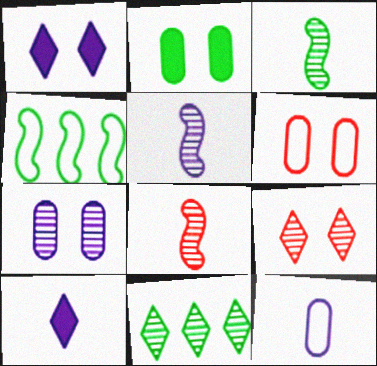[[2, 6, 7], 
[3, 5, 8], 
[5, 10, 12], 
[7, 8, 11]]